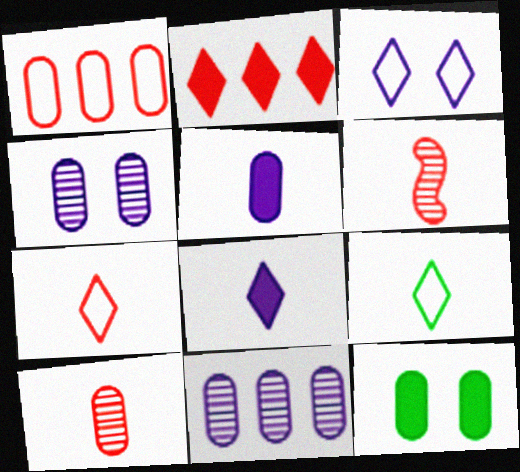[[5, 6, 9]]